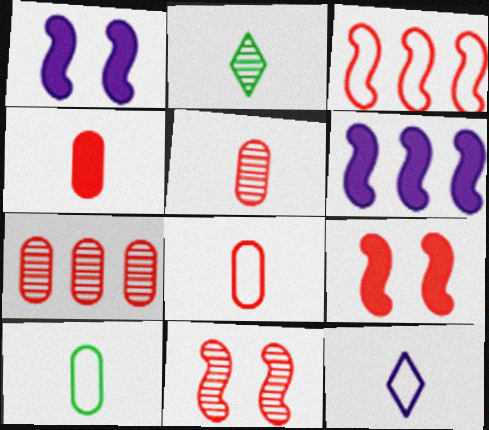[[4, 5, 8]]